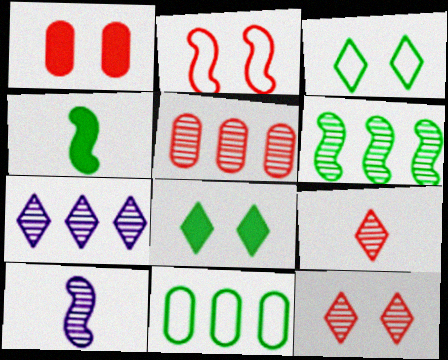[[1, 2, 12], 
[5, 6, 7]]